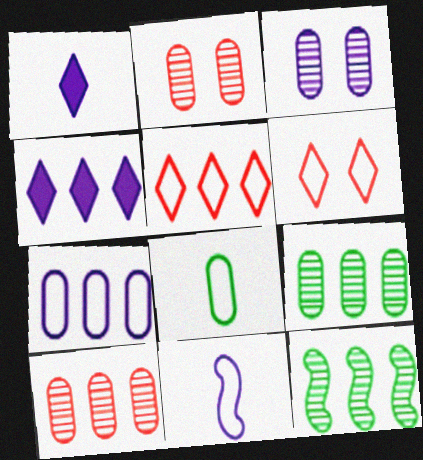[[3, 4, 11]]